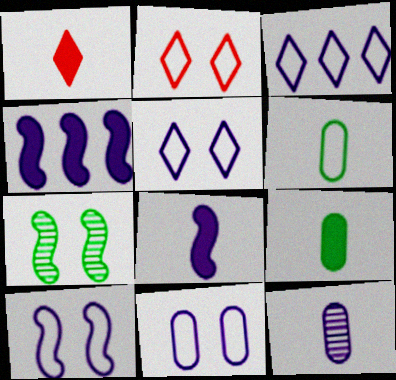[[1, 8, 9], 
[4, 5, 12], 
[5, 10, 11]]